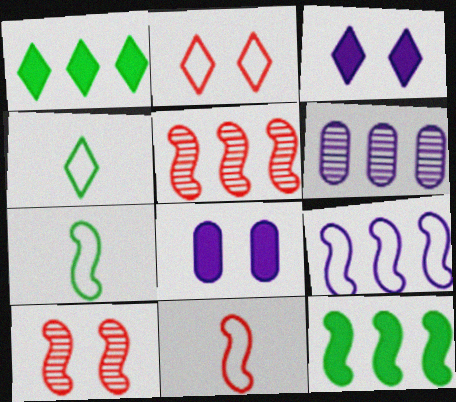[[4, 5, 8], 
[5, 9, 12]]